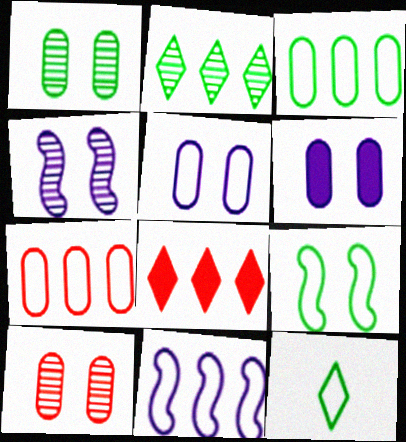[[3, 9, 12]]